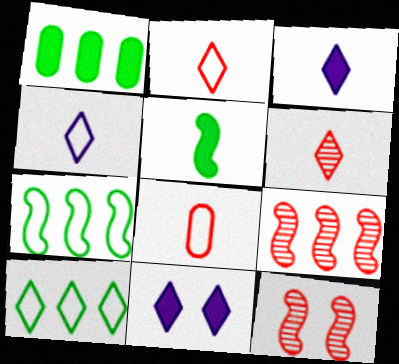[[1, 4, 12], 
[6, 10, 11]]